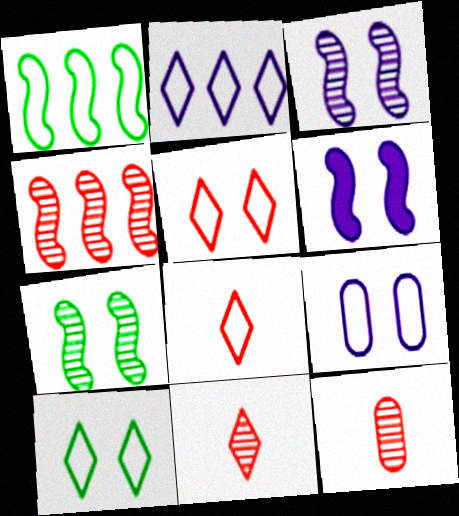[[1, 8, 9], 
[2, 8, 10]]